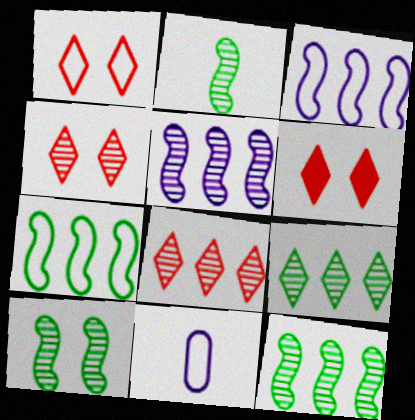[[1, 4, 6], 
[1, 7, 11], 
[2, 10, 12], 
[6, 11, 12]]